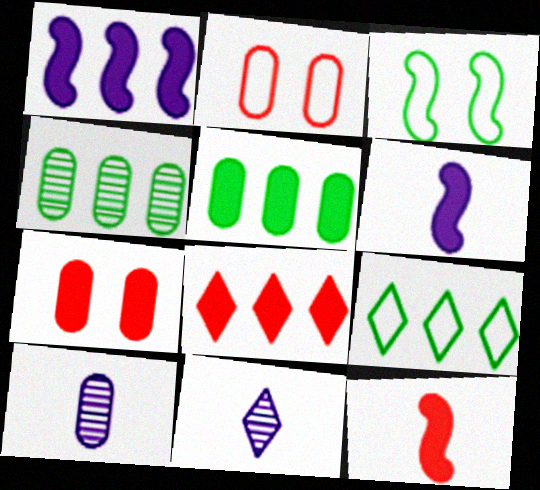[[1, 5, 8], 
[2, 5, 10], 
[3, 8, 10], 
[7, 8, 12]]